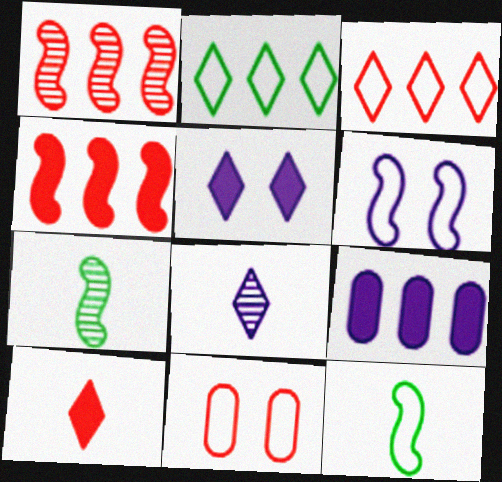[[1, 2, 9], 
[1, 10, 11], 
[4, 6, 7], 
[6, 8, 9]]